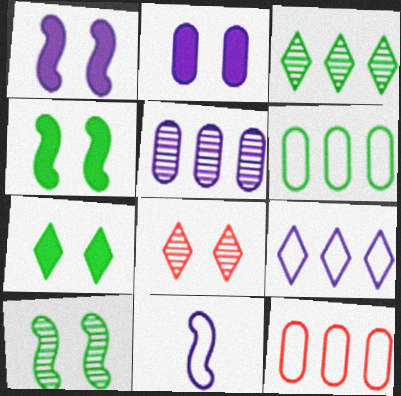[]